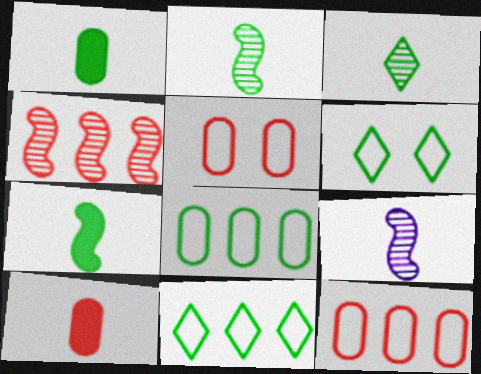[]